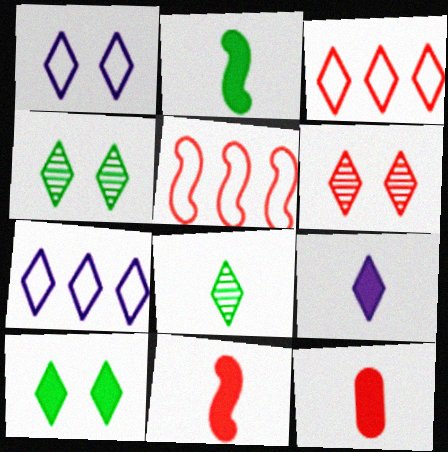[[1, 6, 10], 
[2, 9, 12], 
[3, 4, 9], 
[5, 6, 12]]